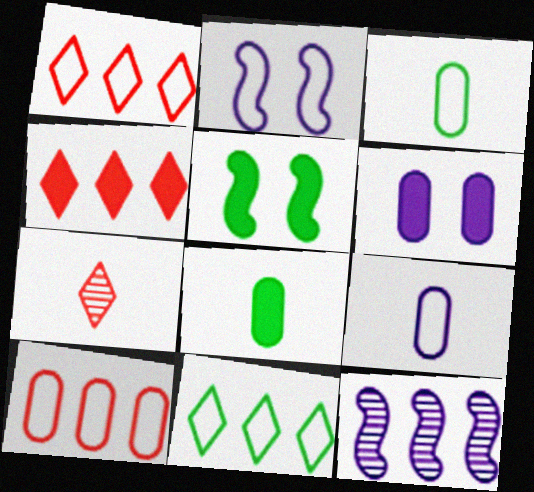[[1, 2, 3]]